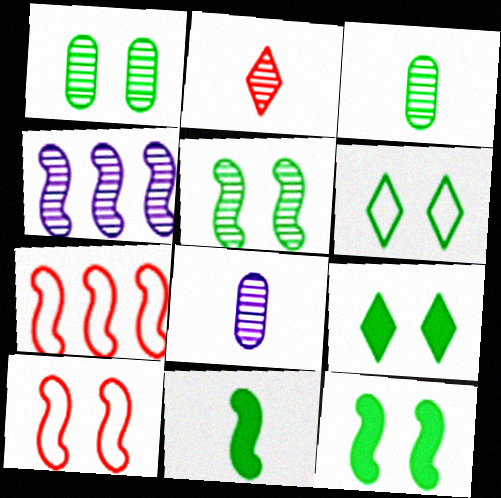[[1, 2, 4], 
[1, 6, 12], 
[4, 10, 11], 
[7, 8, 9]]